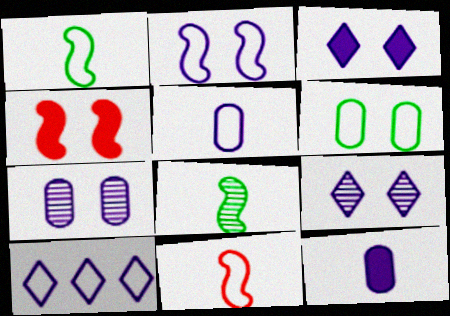[[2, 3, 7], 
[2, 5, 10], 
[4, 6, 9], 
[6, 10, 11]]